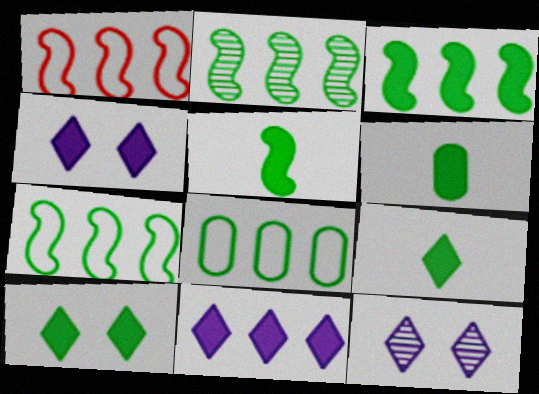[[1, 6, 12], 
[2, 3, 7], 
[3, 6, 10], 
[5, 6, 9]]